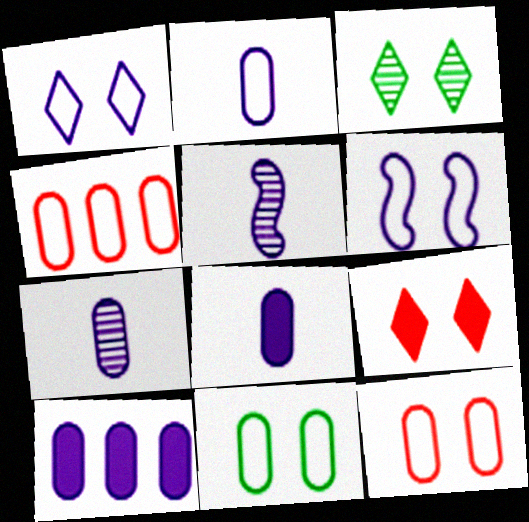[[1, 3, 9], 
[1, 5, 10], 
[2, 4, 11], 
[2, 7, 8]]